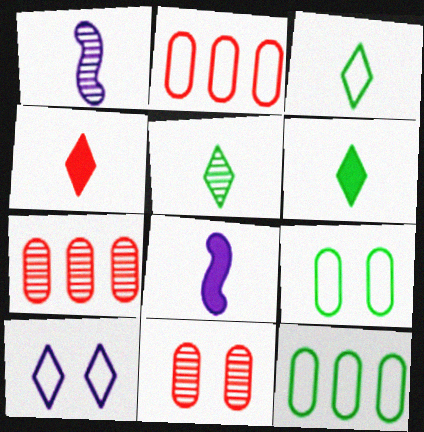[[3, 5, 6]]